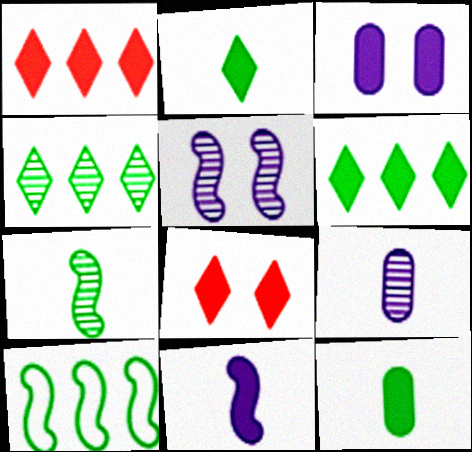[[8, 9, 10]]